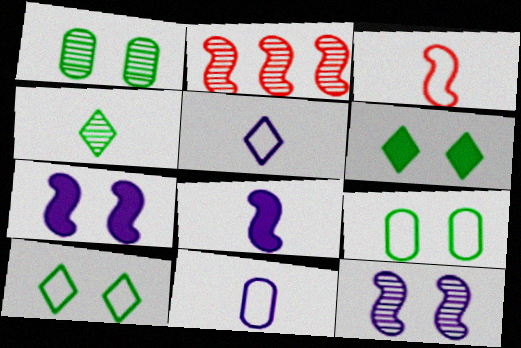[[2, 6, 11]]